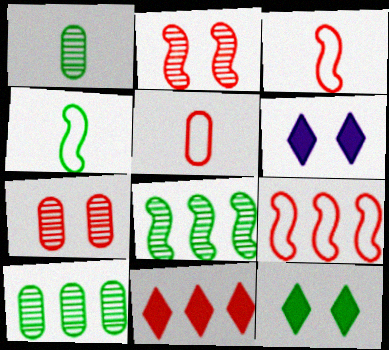[[1, 6, 9], 
[2, 5, 11], 
[3, 6, 10], 
[3, 7, 11], 
[4, 10, 12], 
[5, 6, 8]]